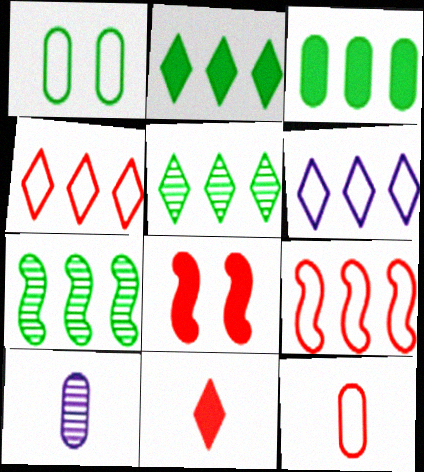[]